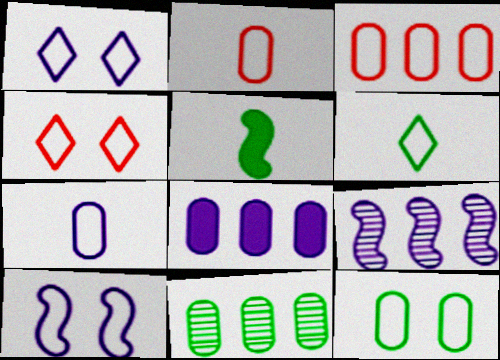[[3, 6, 10], 
[3, 7, 12], 
[3, 8, 11], 
[4, 10, 12]]